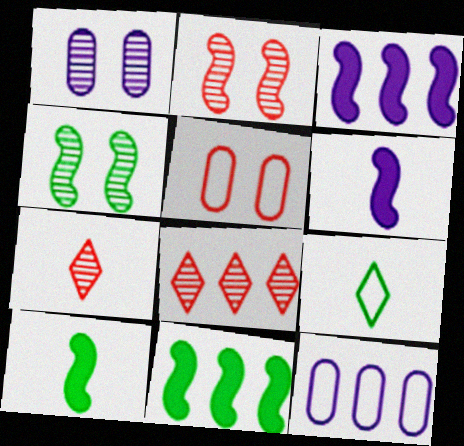[[8, 11, 12]]